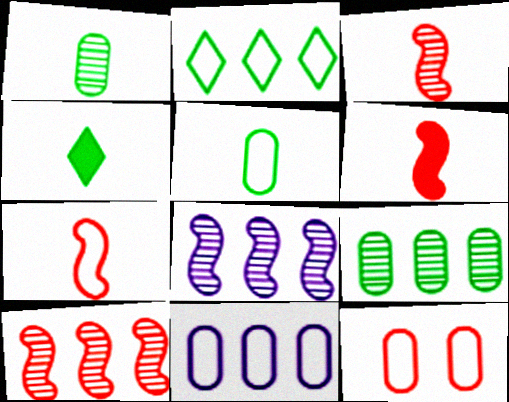[[3, 6, 7], 
[4, 8, 12], 
[5, 11, 12]]